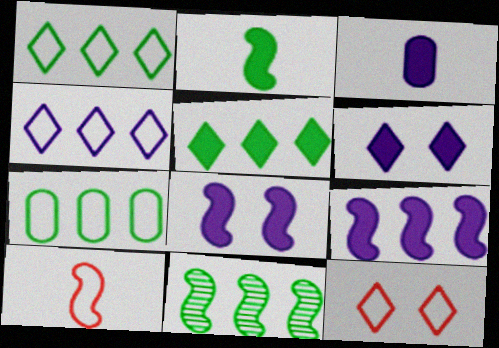[[3, 6, 9], 
[3, 11, 12], 
[5, 7, 11], 
[8, 10, 11]]